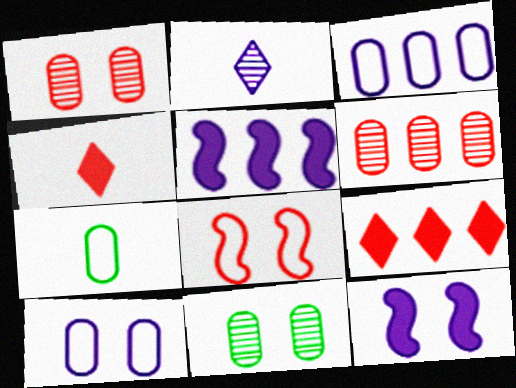[[2, 3, 12], 
[2, 5, 10], 
[4, 6, 8]]